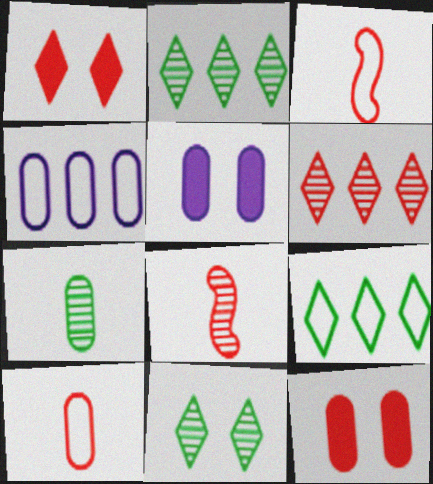[[2, 3, 5], 
[3, 6, 12], 
[4, 7, 12], 
[5, 8, 9]]